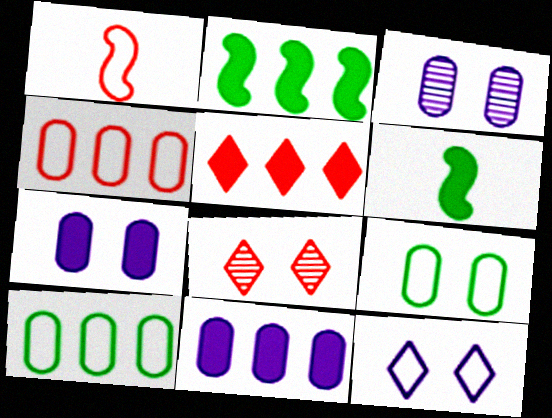[[1, 10, 12], 
[2, 5, 11], 
[5, 6, 7]]